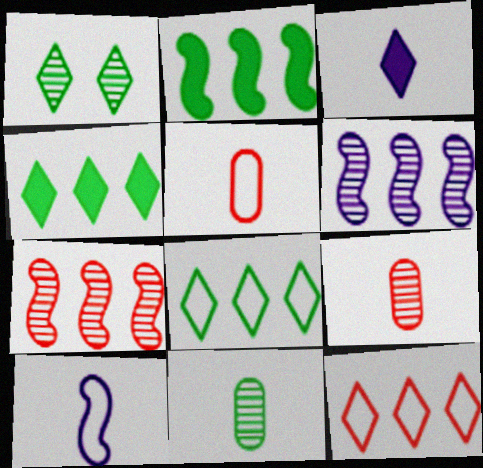[[1, 3, 12], 
[1, 6, 9]]